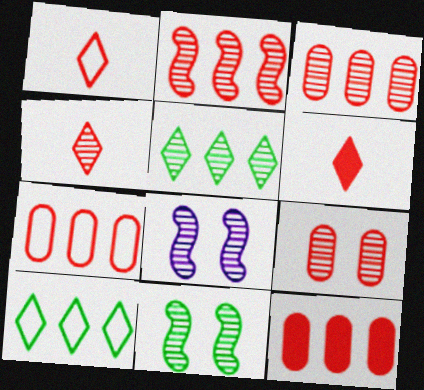[[1, 4, 6], 
[2, 4, 9], 
[3, 7, 12]]